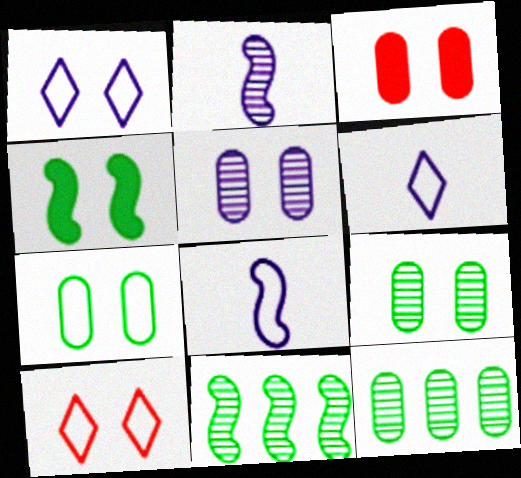[[3, 5, 7], 
[3, 6, 11], 
[4, 5, 10]]